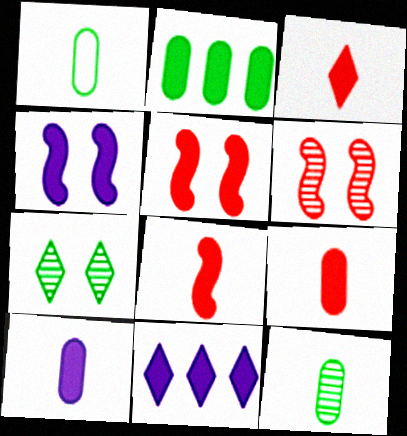[[1, 6, 11], 
[2, 3, 4], 
[3, 8, 9], 
[4, 10, 11]]